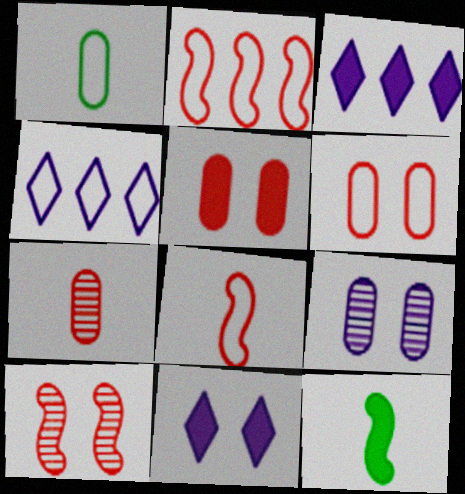[[1, 3, 10], 
[3, 5, 12]]